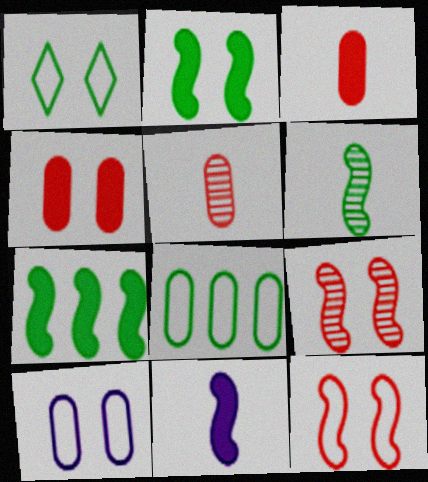[[1, 10, 12]]